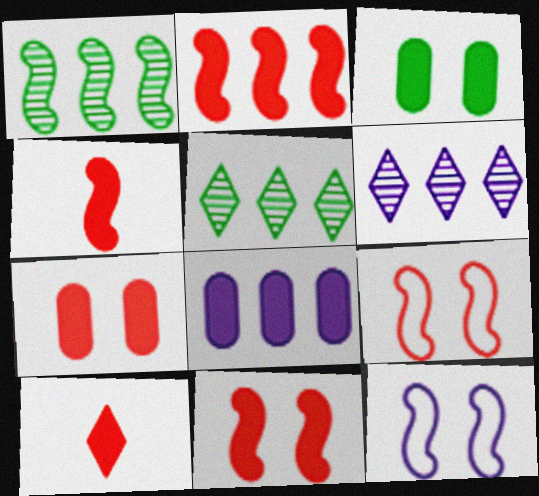[[1, 4, 12], 
[2, 4, 11], 
[2, 7, 10]]